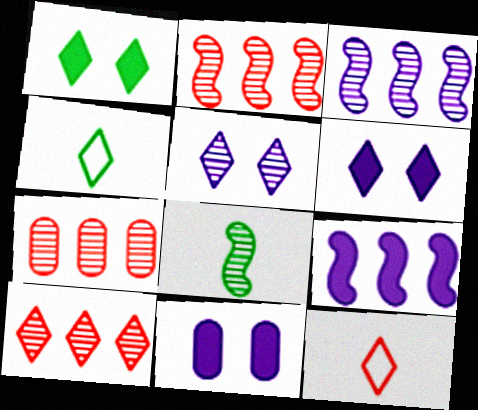[[2, 4, 11], 
[2, 7, 10], 
[4, 6, 10], 
[5, 7, 8]]